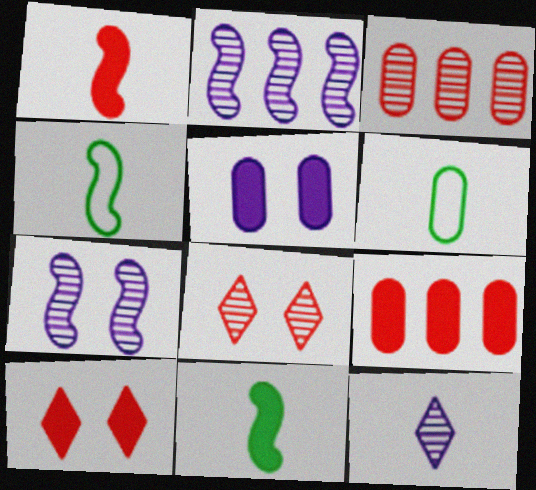[[1, 6, 12], 
[1, 9, 10], 
[2, 6, 10], 
[3, 5, 6]]